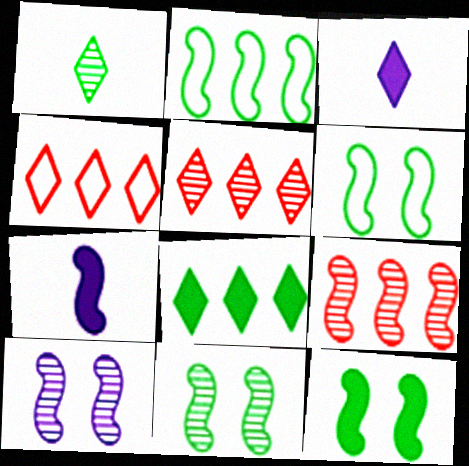[[6, 7, 9], 
[6, 11, 12]]